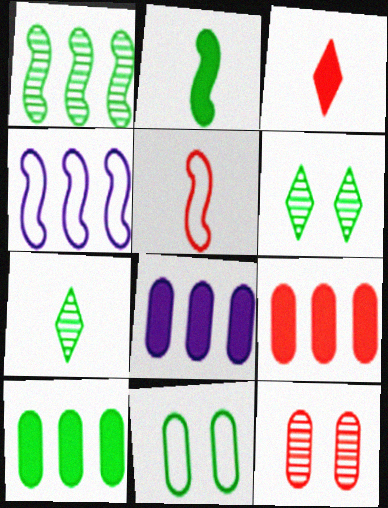[[5, 6, 8], 
[8, 9, 10]]